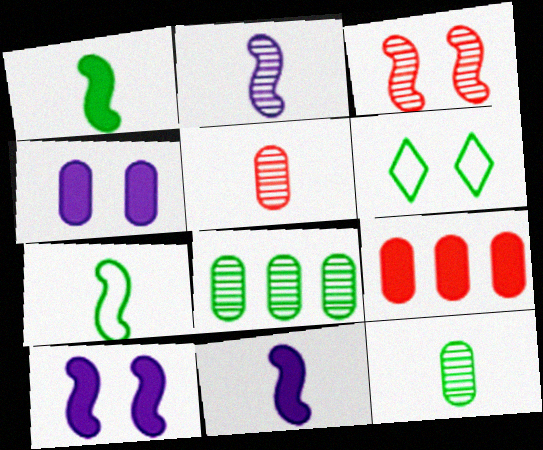[[1, 6, 8], 
[2, 6, 9], 
[3, 4, 6]]